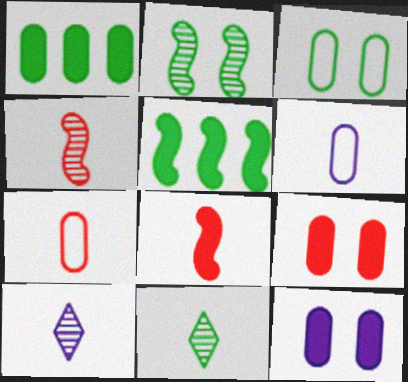[[3, 5, 11], 
[6, 8, 11]]